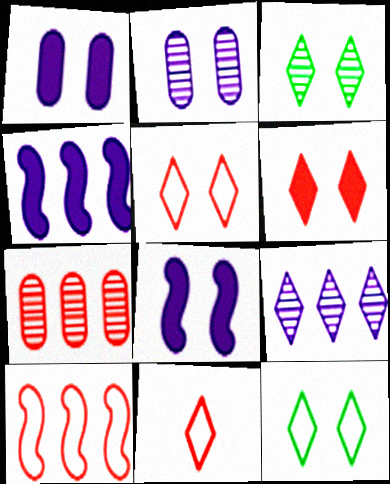[]